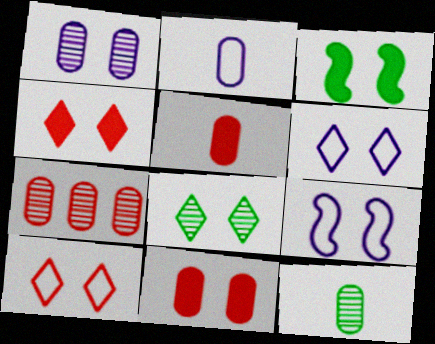[[1, 3, 10], 
[1, 7, 12], 
[2, 5, 12], 
[4, 6, 8], 
[8, 9, 11]]